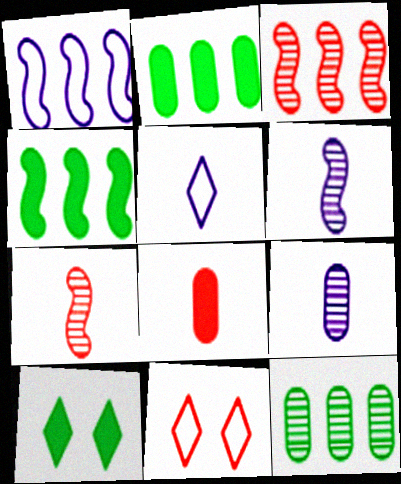[[1, 3, 4], 
[2, 6, 11], 
[3, 8, 11], 
[4, 9, 11]]